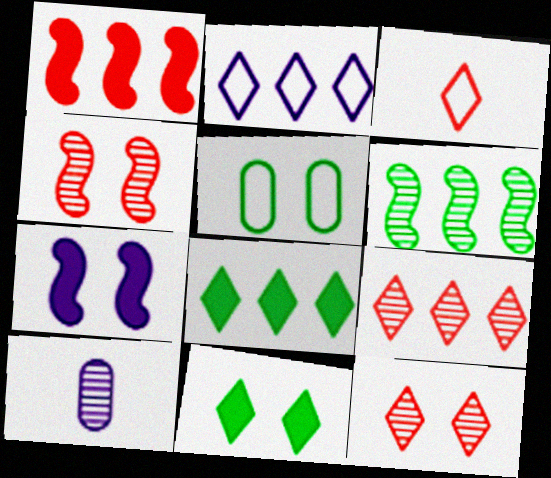[[2, 7, 10], 
[2, 8, 9], 
[5, 7, 12], 
[6, 10, 12]]